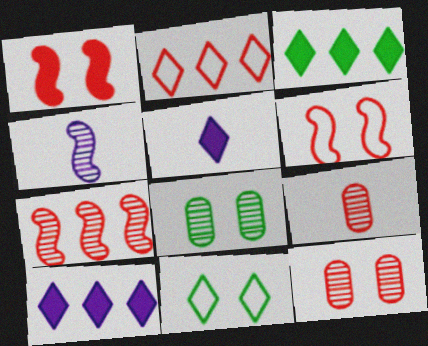[[1, 2, 9]]